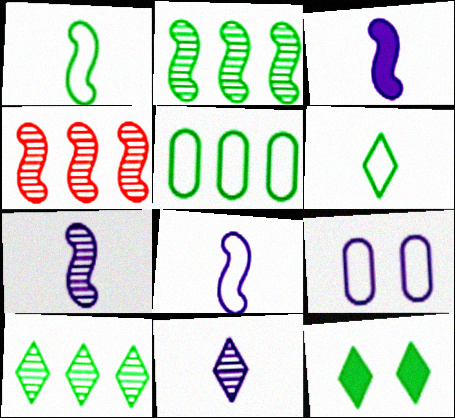[[3, 7, 8], 
[6, 10, 12]]